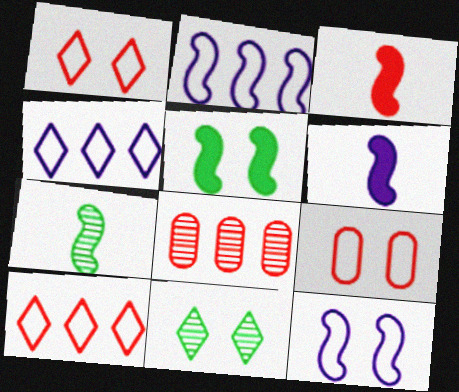[[1, 3, 8]]